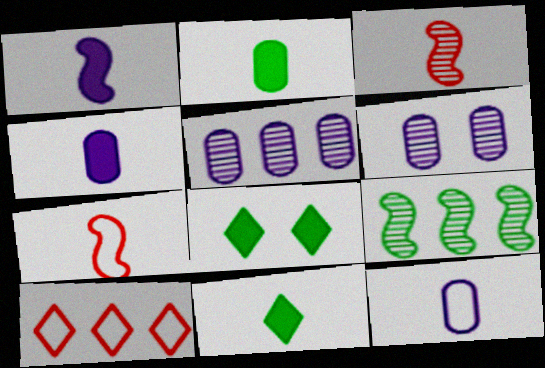[[3, 11, 12], 
[5, 7, 8]]